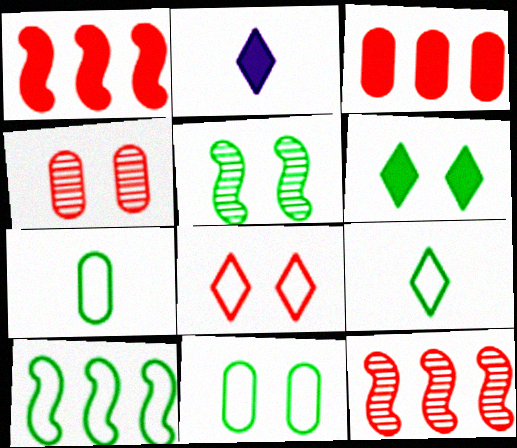[[2, 4, 10], 
[2, 11, 12], 
[5, 6, 11], 
[9, 10, 11]]